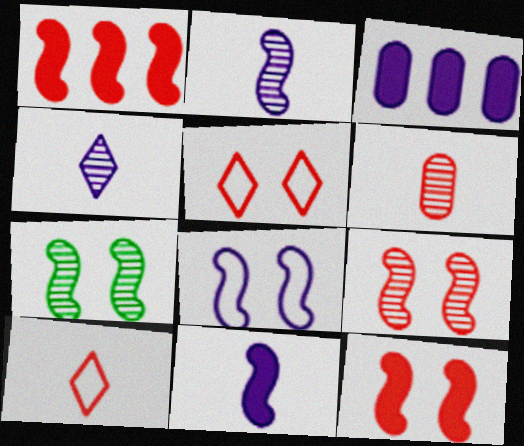[[1, 5, 6], 
[3, 4, 8], 
[3, 7, 10], 
[7, 8, 12]]